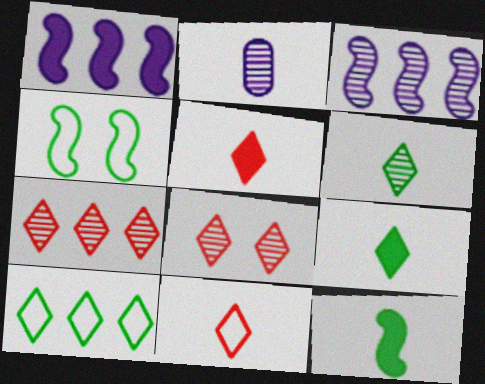[[2, 11, 12]]